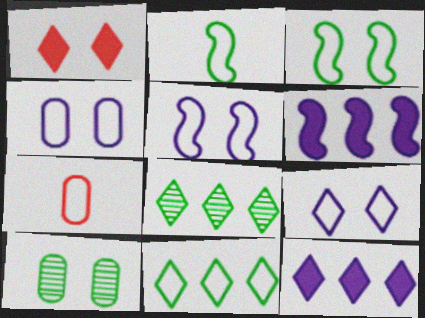[[1, 5, 10], 
[4, 5, 9], 
[5, 7, 11]]